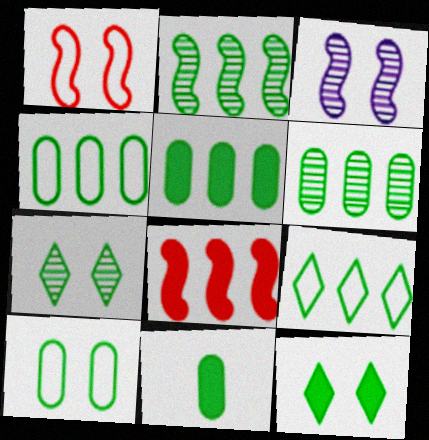[[2, 5, 9], 
[4, 5, 6], 
[6, 10, 11]]